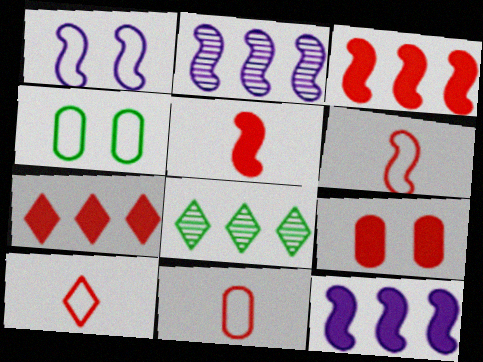[[5, 7, 9], 
[6, 10, 11]]